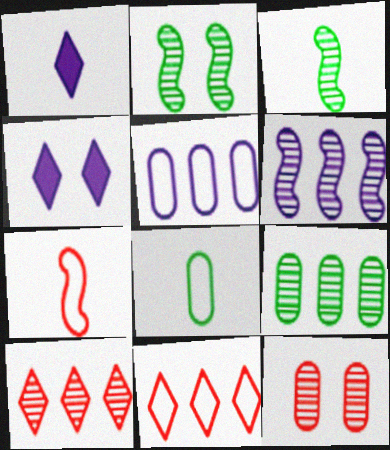[[4, 7, 9], 
[6, 9, 10]]